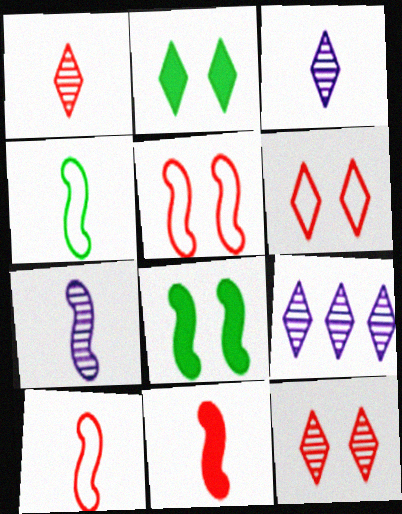[[4, 7, 11]]